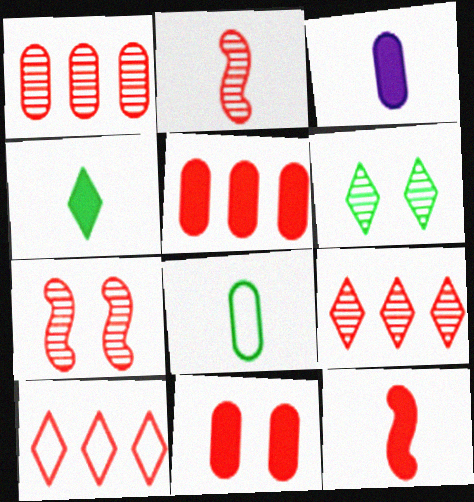[[2, 10, 11], 
[3, 4, 12]]